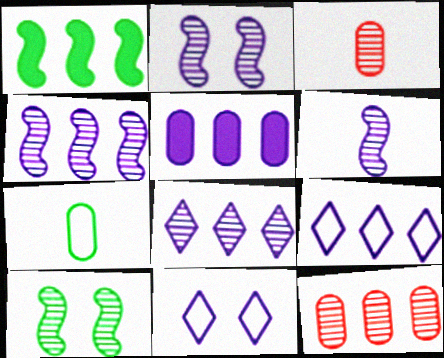[[1, 3, 11], 
[1, 9, 12], 
[2, 4, 6], 
[3, 8, 10], 
[4, 5, 9], 
[5, 6, 11]]